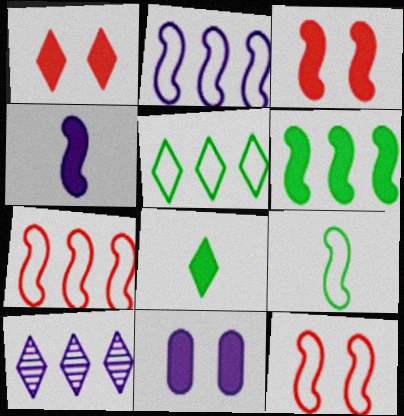[[2, 9, 12], 
[3, 4, 6]]